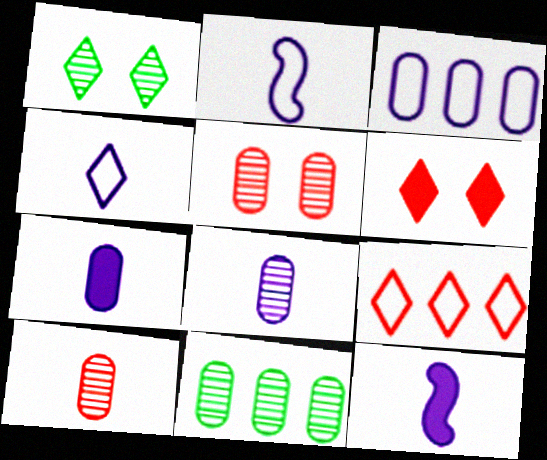[[2, 6, 11], 
[4, 8, 12], 
[5, 8, 11]]